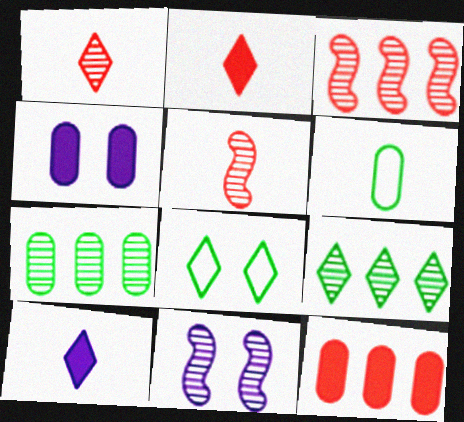[[1, 7, 11], 
[5, 6, 10]]